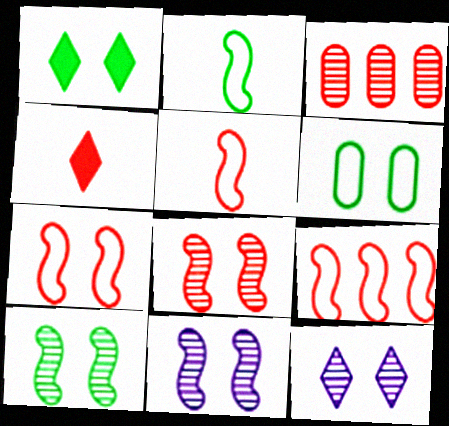[[1, 6, 10], 
[3, 4, 7], 
[5, 7, 9], 
[8, 10, 11]]